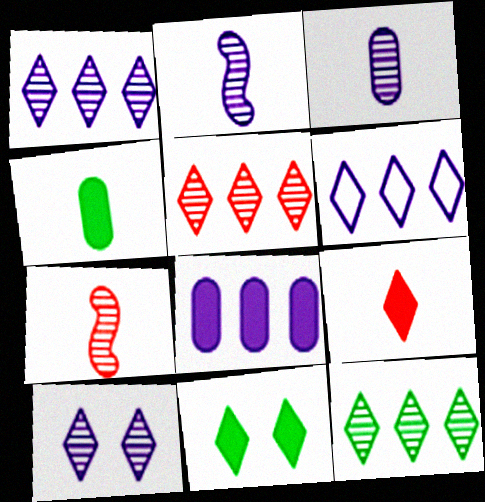[[1, 5, 12]]